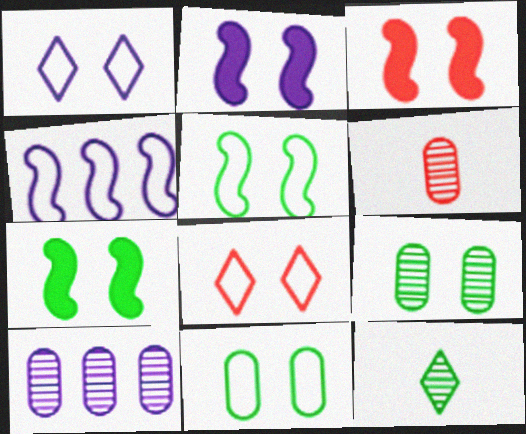[[1, 3, 9], 
[2, 3, 7], 
[2, 8, 9], 
[6, 9, 10]]